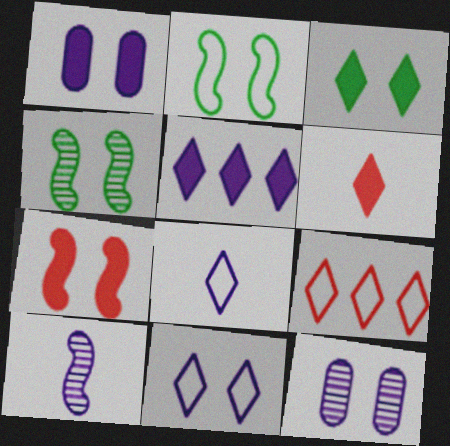[[1, 3, 7], 
[3, 5, 6]]